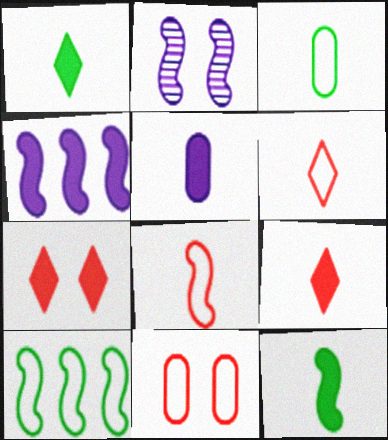[[5, 9, 12]]